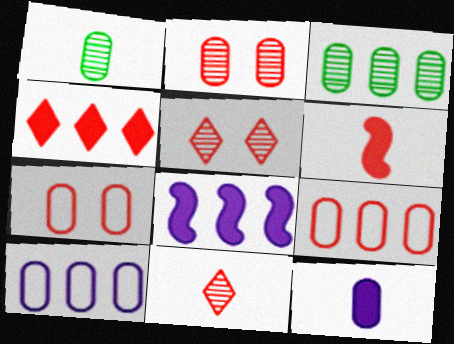[[3, 7, 12], 
[5, 6, 9]]